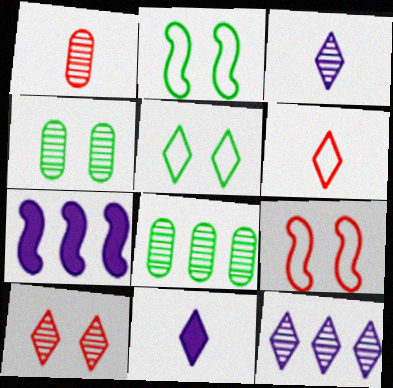[[1, 5, 7], 
[4, 6, 7], 
[8, 9, 11]]